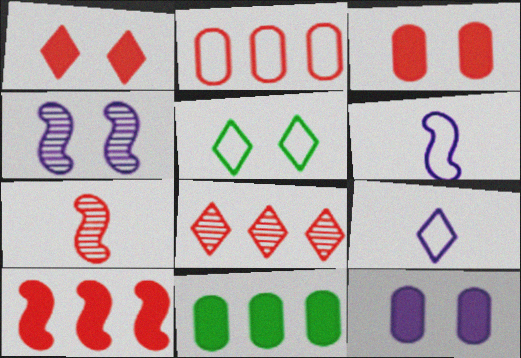[[1, 2, 7], 
[2, 5, 6], 
[2, 8, 10], 
[3, 4, 5]]